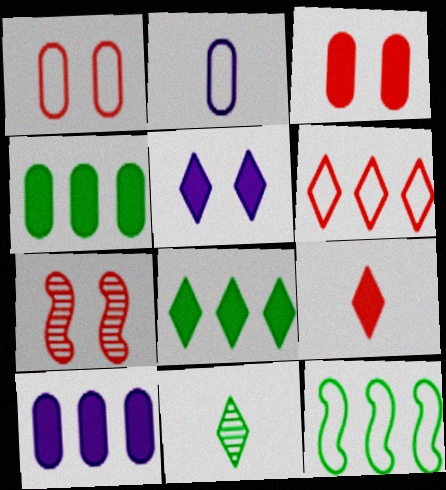[[2, 7, 8], 
[5, 6, 11], 
[5, 8, 9]]